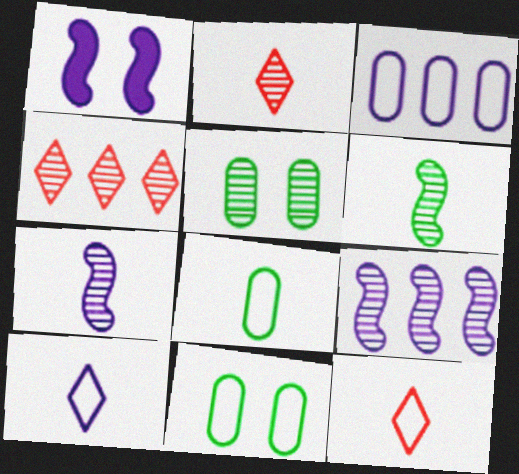[[1, 4, 8], 
[2, 5, 9], 
[4, 5, 7]]